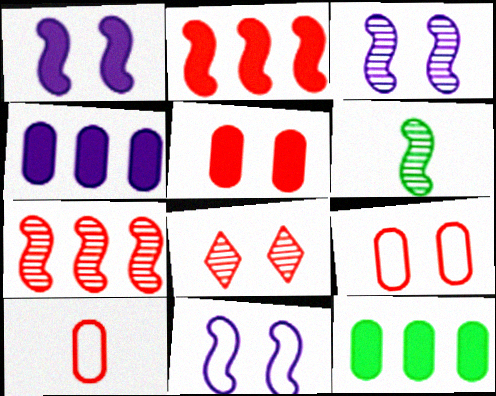[[1, 3, 11], 
[2, 6, 11], 
[2, 8, 10], 
[3, 6, 7]]